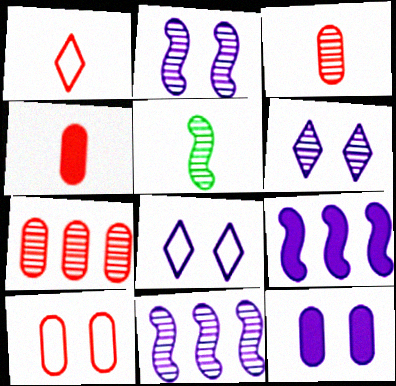[[2, 8, 12], 
[4, 7, 10], 
[5, 6, 7]]